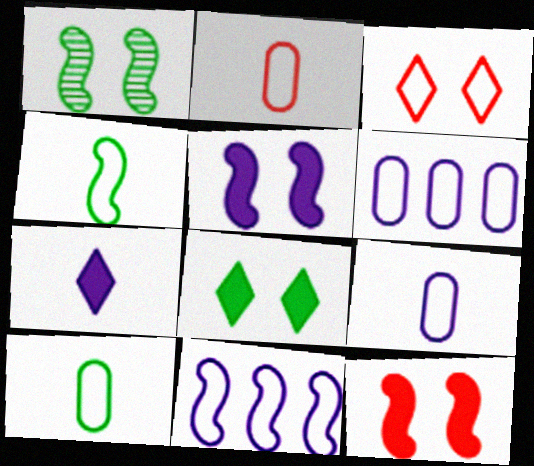[[2, 9, 10], 
[3, 4, 6], 
[3, 10, 11]]